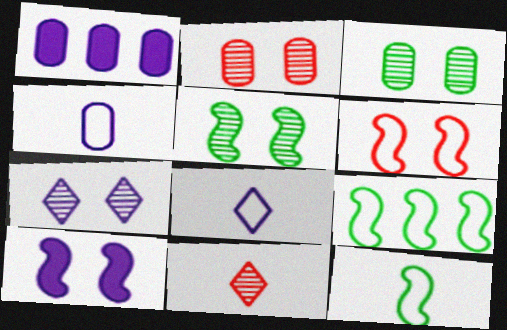[[2, 5, 7], 
[5, 6, 10]]